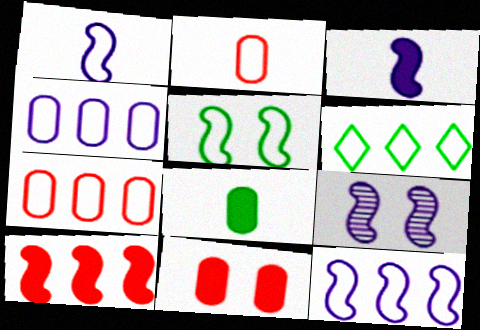[[3, 9, 12], 
[6, 7, 12]]